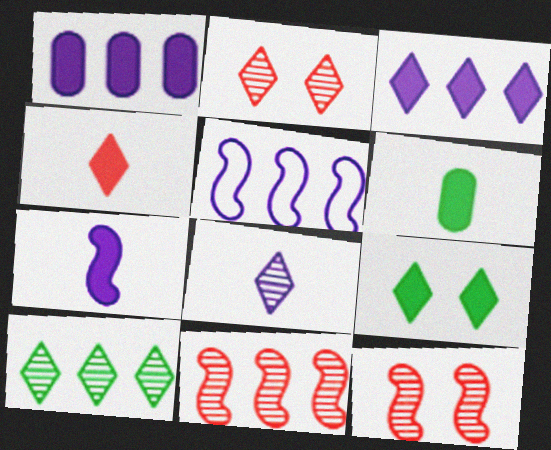[[2, 5, 6], 
[2, 8, 10], 
[3, 4, 9], 
[4, 6, 7]]